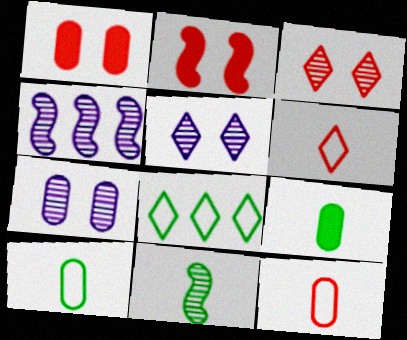[]